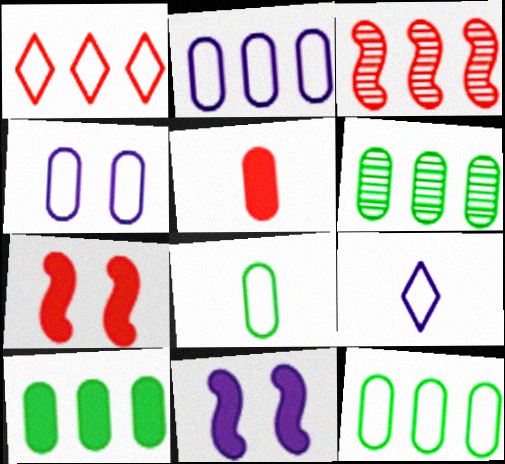[[4, 5, 6], 
[6, 7, 9], 
[6, 10, 12]]